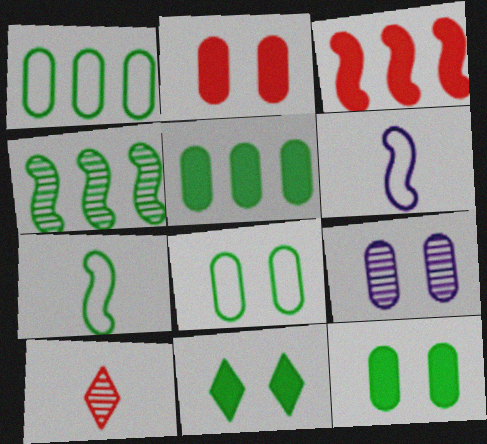[[2, 8, 9], 
[4, 9, 10]]